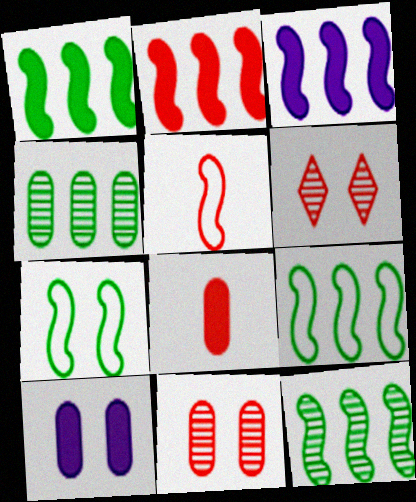[[1, 2, 3], 
[1, 9, 12], 
[6, 7, 10]]